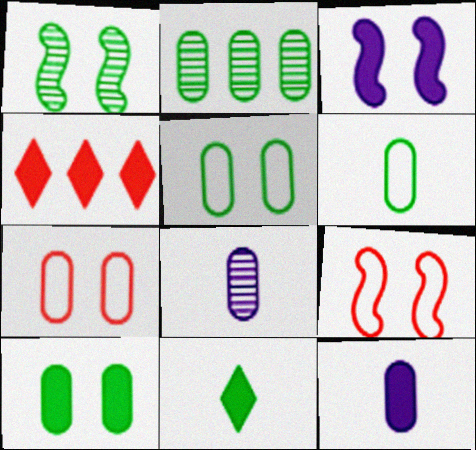[[1, 3, 9], 
[2, 6, 10], 
[2, 7, 12]]